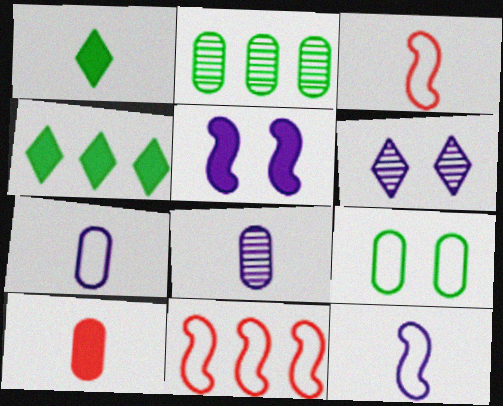[[1, 3, 8], 
[4, 5, 10]]